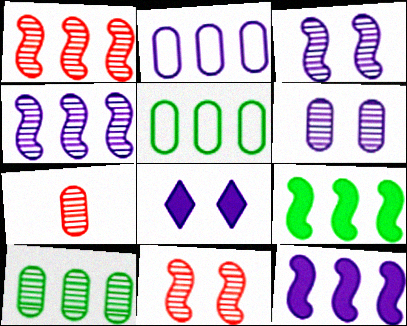[[6, 7, 10]]